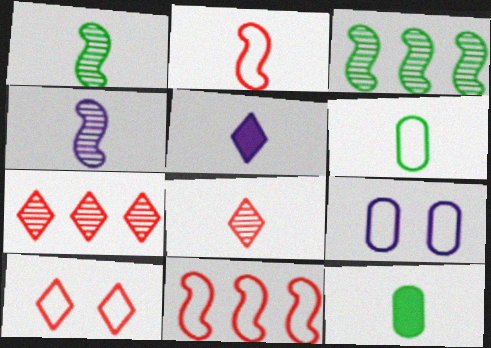[]